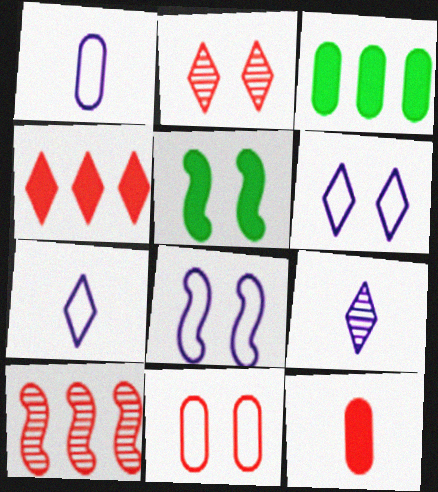[]